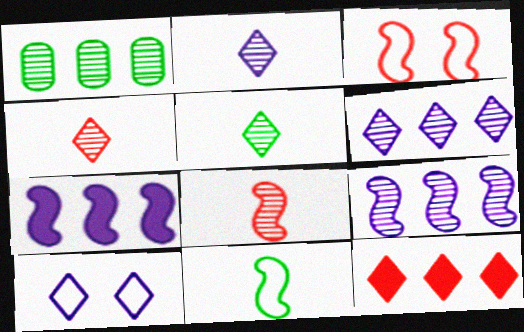[[2, 4, 5], 
[5, 10, 12]]